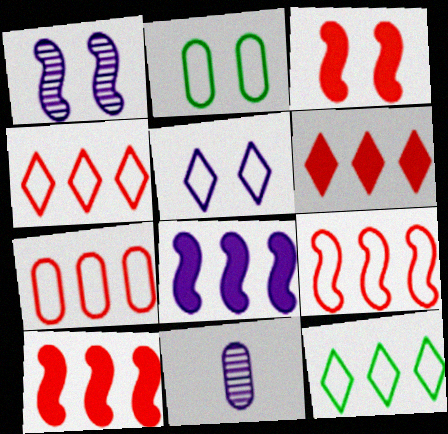[[3, 11, 12], 
[4, 7, 9], 
[5, 8, 11]]